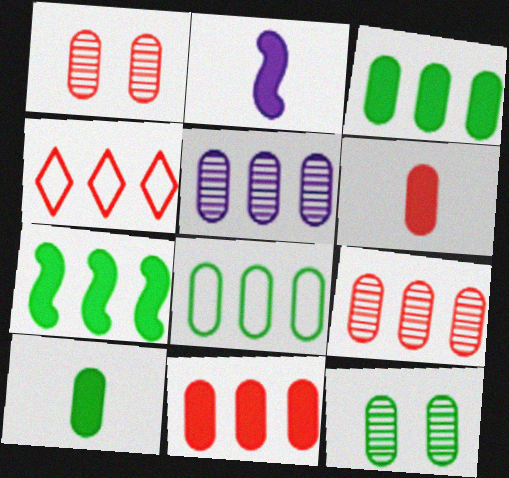[[2, 4, 12], 
[4, 5, 7], 
[5, 8, 11], 
[8, 10, 12]]